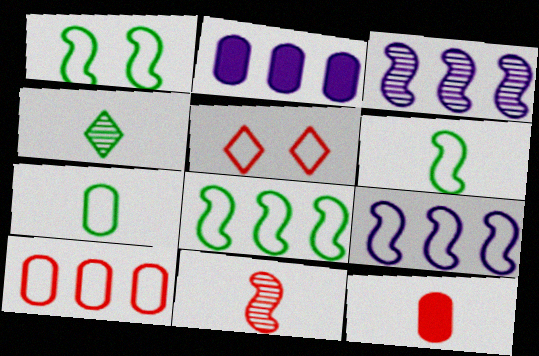[[1, 6, 8], 
[5, 7, 9]]